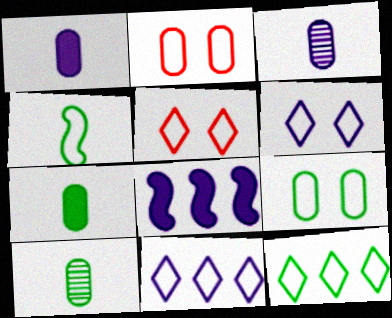[[2, 4, 11], 
[3, 6, 8], 
[4, 9, 12], 
[5, 8, 10]]